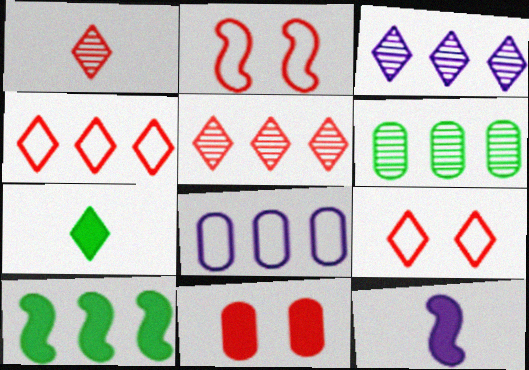[[3, 7, 9], 
[5, 8, 10], 
[6, 9, 12]]